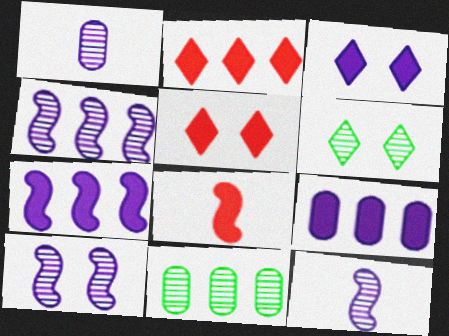[[4, 10, 12]]